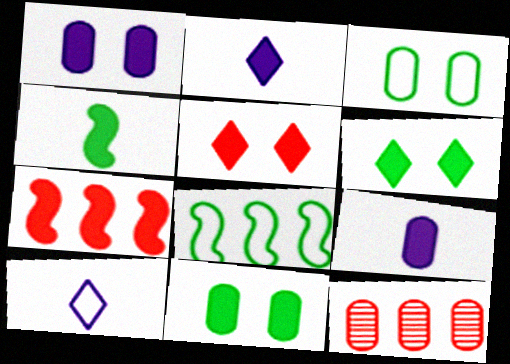[[2, 7, 11], 
[3, 9, 12], 
[6, 7, 9]]